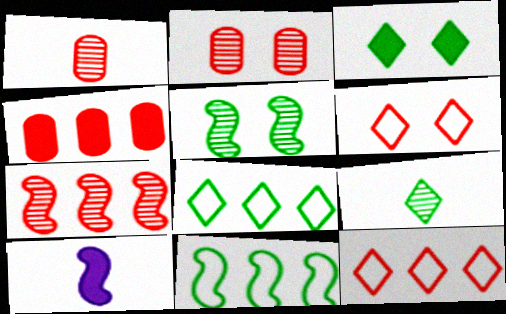[[2, 8, 10], 
[3, 4, 10], 
[3, 8, 9], 
[4, 7, 12]]